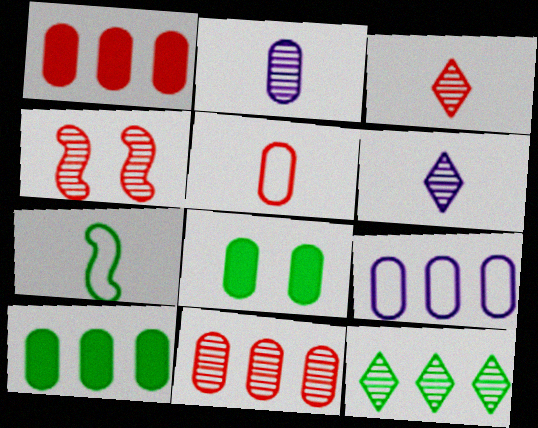[[2, 4, 12], 
[3, 4, 11], 
[7, 8, 12], 
[9, 10, 11]]